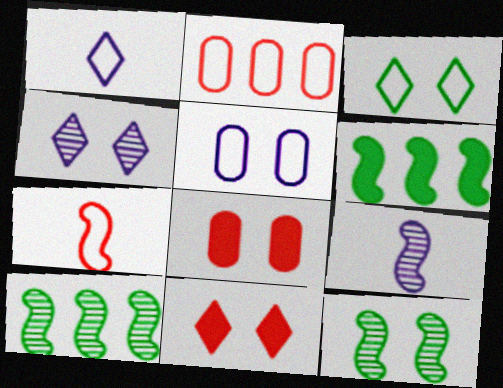[[1, 8, 10], 
[3, 4, 11], 
[5, 11, 12]]